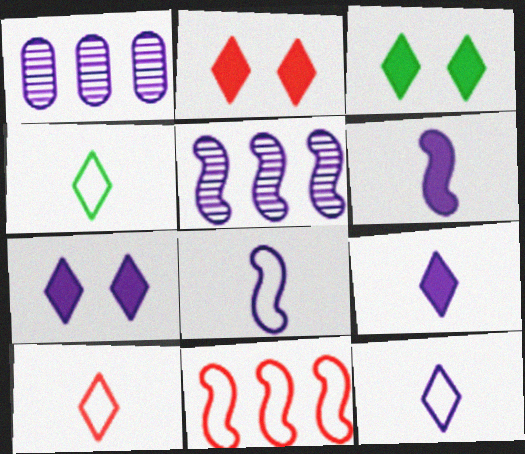[[1, 7, 8], 
[2, 3, 7], 
[4, 10, 12]]